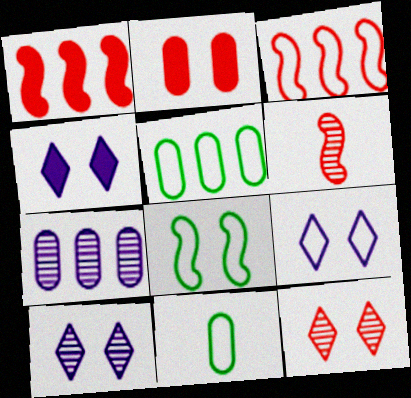[[1, 10, 11], 
[2, 7, 11], 
[2, 8, 10], 
[3, 9, 11], 
[4, 5, 6], 
[4, 9, 10]]